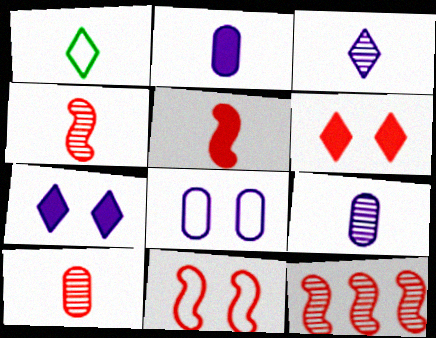[[1, 2, 4], 
[1, 5, 9], 
[5, 11, 12]]